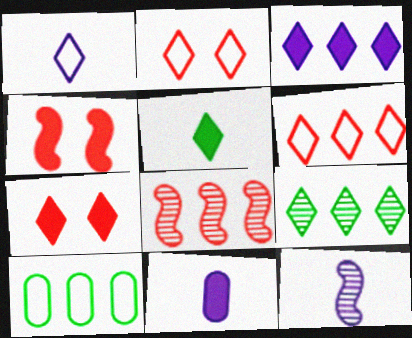[[1, 7, 9], 
[1, 11, 12], 
[3, 5, 7], 
[3, 6, 9], 
[3, 8, 10], 
[7, 10, 12]]